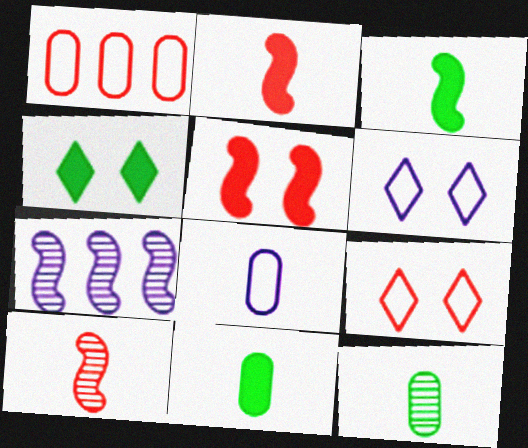[[7, 9, 11]]